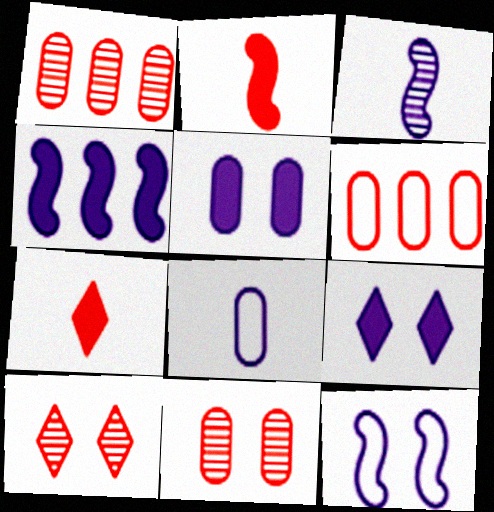[[2, 6, 10], 
[3, 4, 12]]